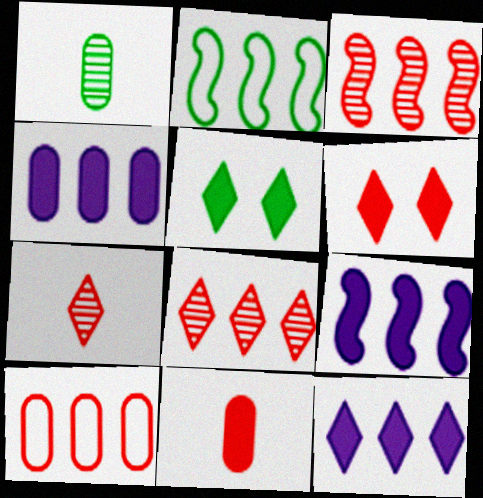[[1, 2, 5], 
[2, 3, 9], 
[2, 4, 8], 
[4, 9, 12], 
[5, 9, 11]]